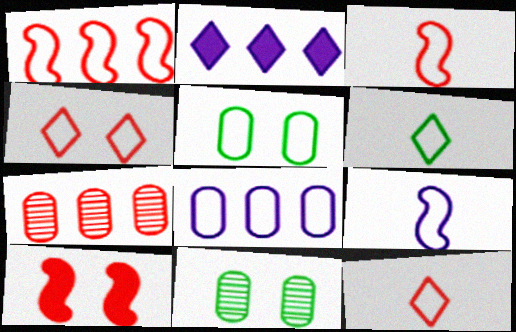[[2, 3, 11], 
[7, 10, 12]]